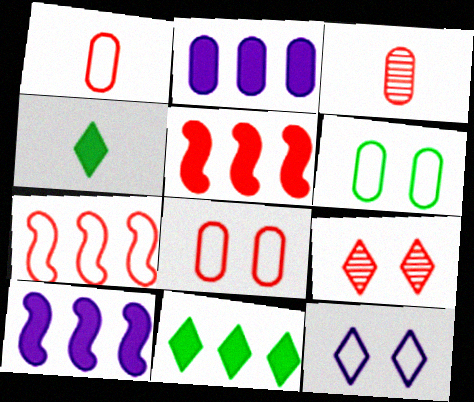[[1, 5, 9], 
[2, 3, 6], 
[2, 5, 11]]